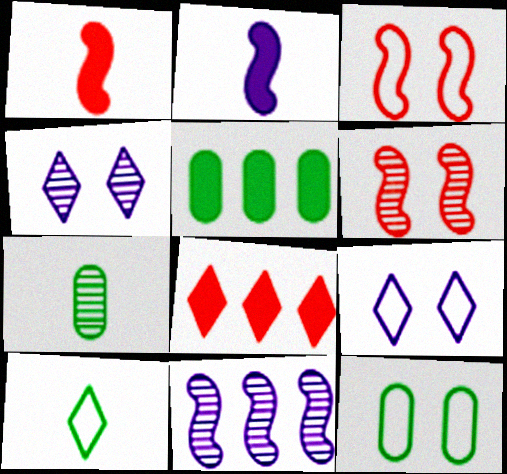[[3, 9, 12], 
[4, 8, 10], 
[5, 7, 12]]